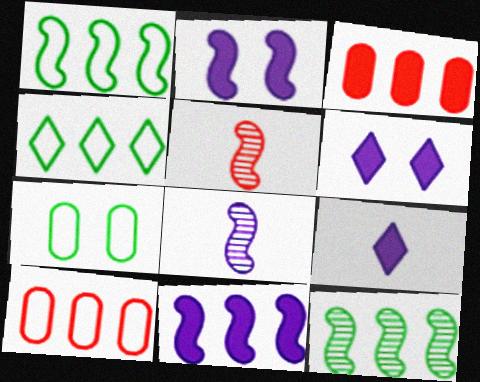[[1, 2, 5]]